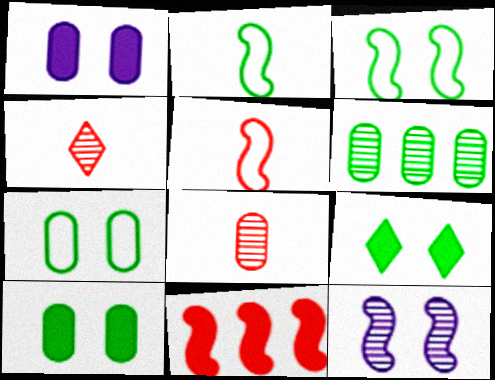[[2, 6, 9], 
[2, 11, 12], 
[4, 6, 12]]